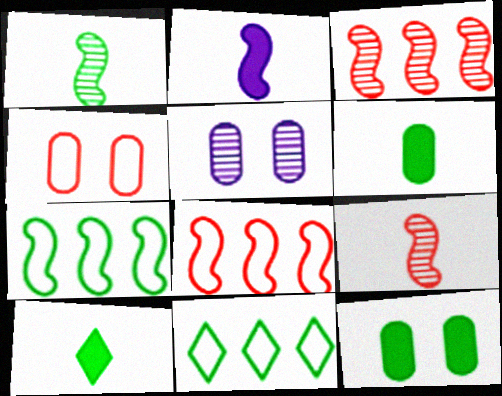[[1, 11, 12], 
[4, 5, 12], 
[5, 8, 10]]